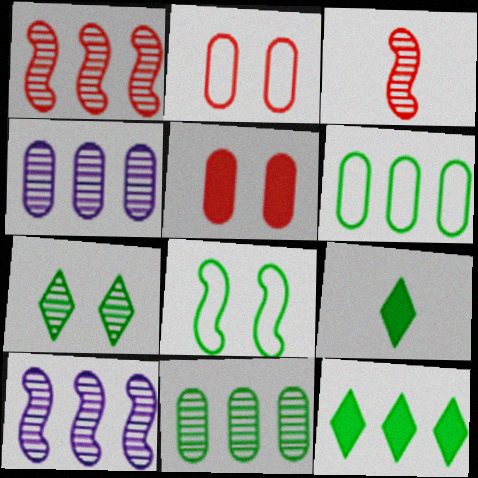[[2, 9, 10], 
[3, 4, 7], 
[8, 9, 11]]